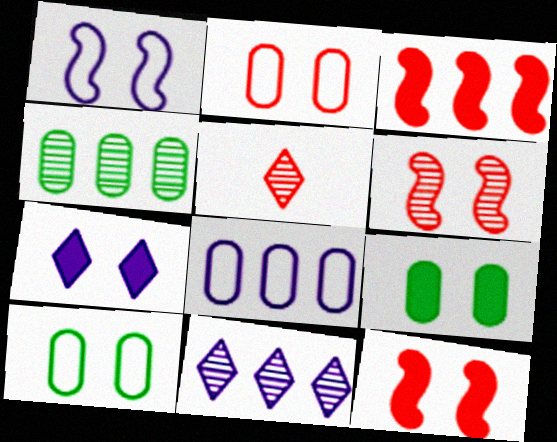[[2, 3, 5], 
[6, 7, 10], 
[7, 9, 12]]